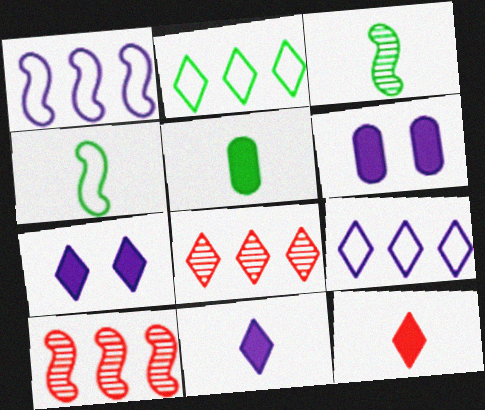[[4, 6, 8]]